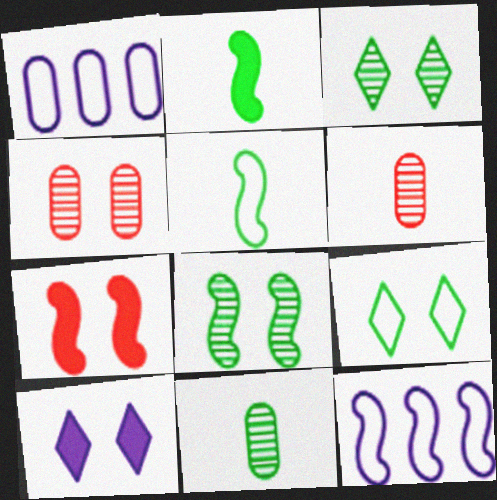[]